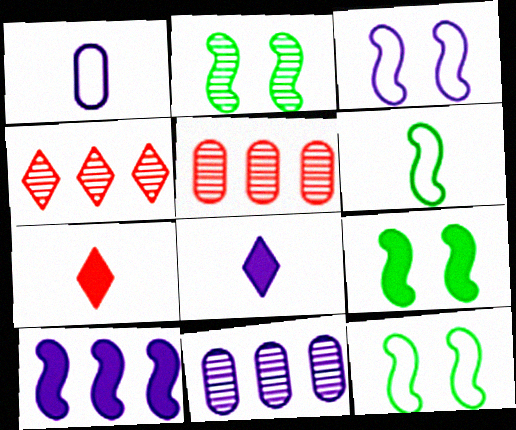[[1, 4, 9], 
[2, 9, 12], 
[3, 8, 11], 
[5, 8, 12], 
[7, 11, 12]]